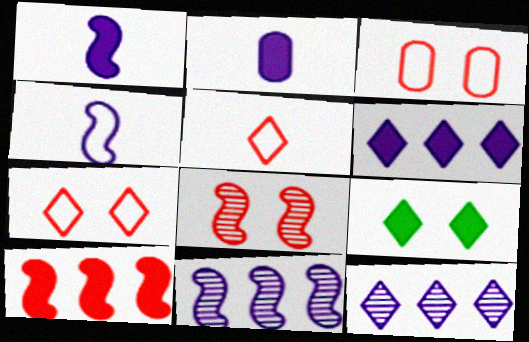[[2, 9, 10], 
[5, 9, 12]]